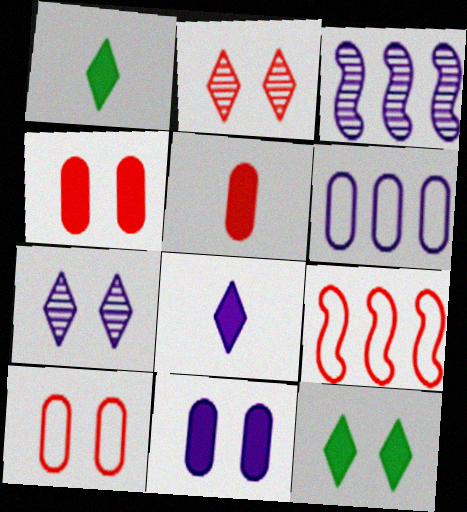[[1, 3, 10], 
[2, 5, 9]]